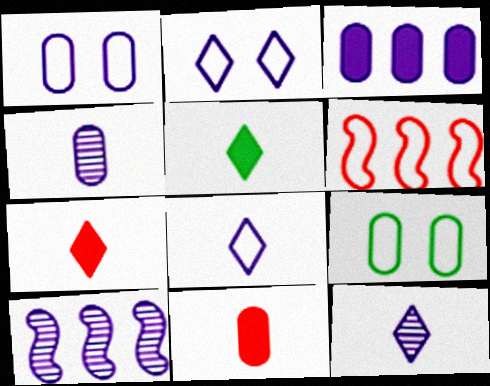[[1, 3, 4], 
[6, 8, 9], 
[7, 9, 10]]